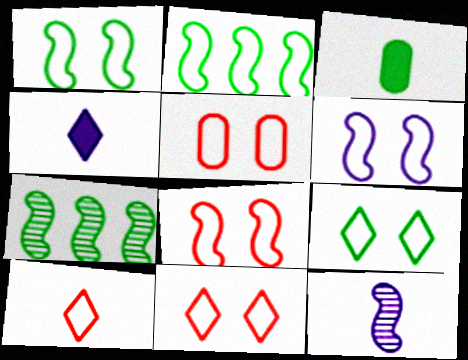[[1, 6, 8], 
[3, 7, 9], 
[3, 10, 12], 
[4, 5, 7], 
[5, 6, 9], 
[5, 8, 11]]